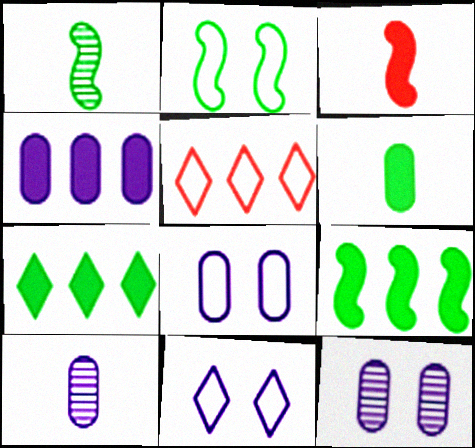[[1, 2, 9], 
[4, 8, 10]]